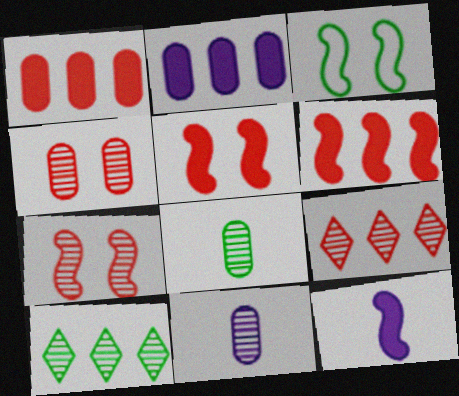[[7, 10, 11]]